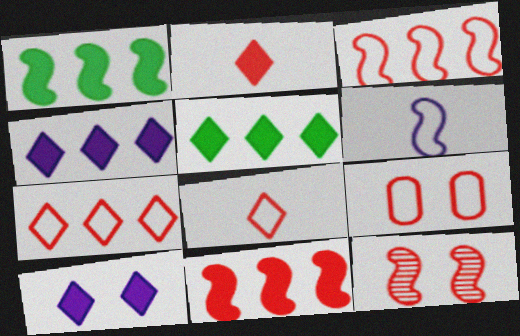[[1, 6, 12], 
[2, 5, 10], 
[3, 8, 9]]